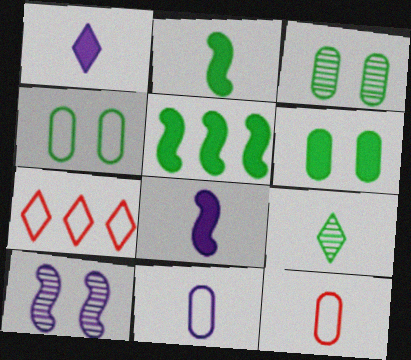[[3, 4, 6], 
[3, 7, 8], 
[4, 5, 9], 
[8, 9, 12]]